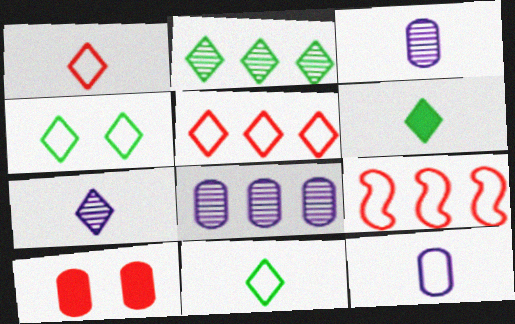[[1, 6, 7], 
[2, 4, 6], 
[4, 9, 12]]